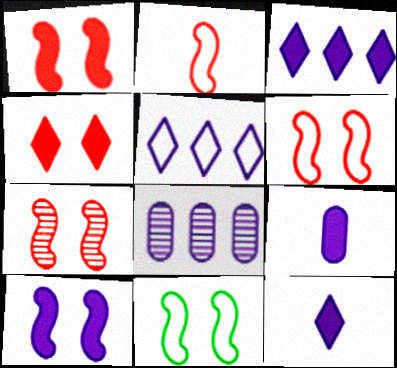[[1, 6, 7], 
[3, 9, 10], 
[7, 10, 11]]